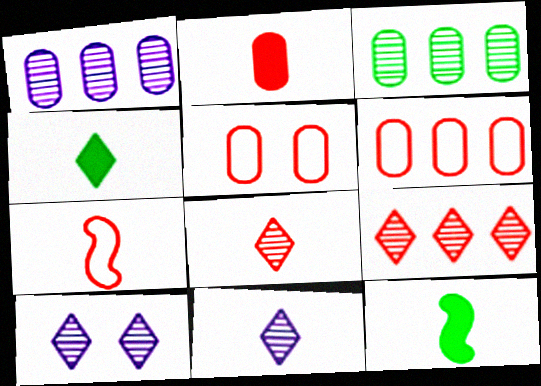[[2, 7, 8], 
[6, 10, 12]]